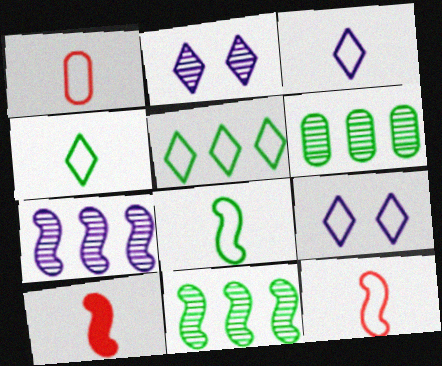[[1, 3, 8], 
[6, 9, 10]]